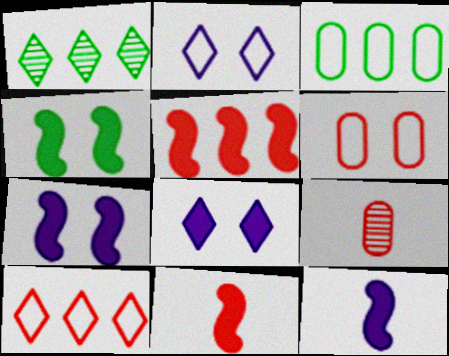[[1, 6, 12], 
[4, 5, 12]]